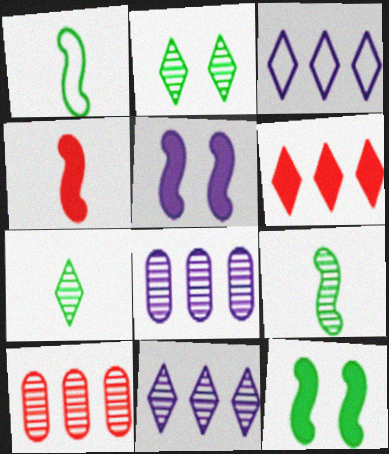[]